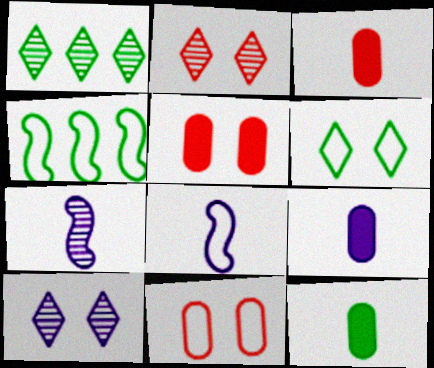[[1, 5, 8], 
[2, 4, 9], 
[3, 4, 10], 
[3, 9, 12]]